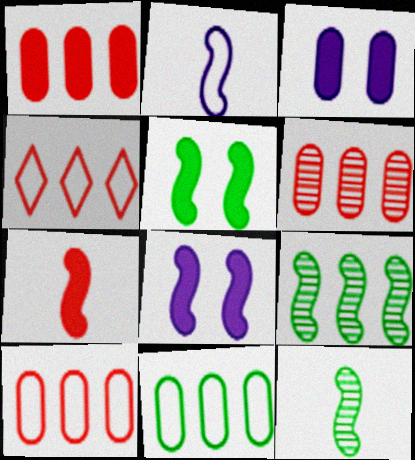[[1, 6, 10], 
[2, 7, 12], 
[3, 4, 12]]